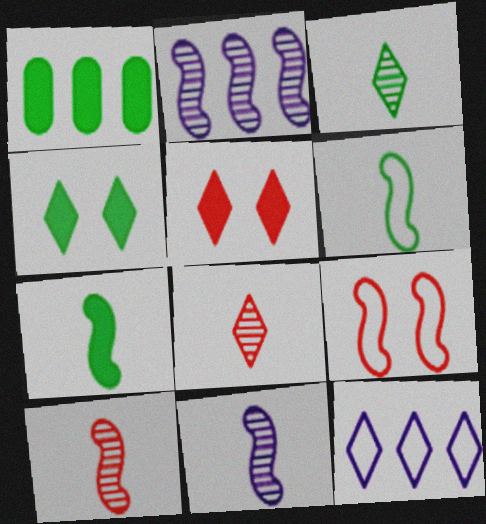[[1, 4, 7], 
[2, 7, 9], 
[3, 5, 12], 
[4, 8, 12]]